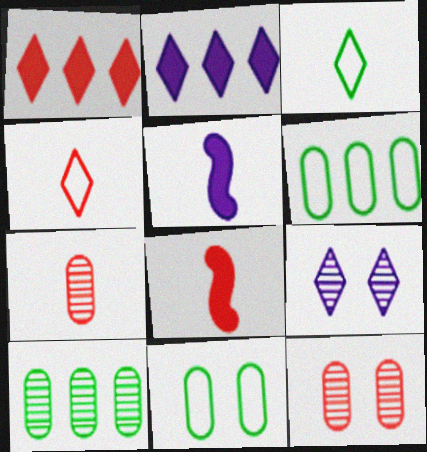[[1, 3, 9], 
[3, 5, 7], 
[4, 7, 8], 
[6, 8, 9]]